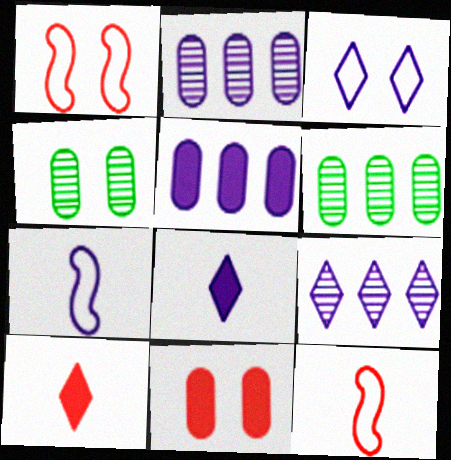[[1, 6, 8], 
[3, 8, 9]]